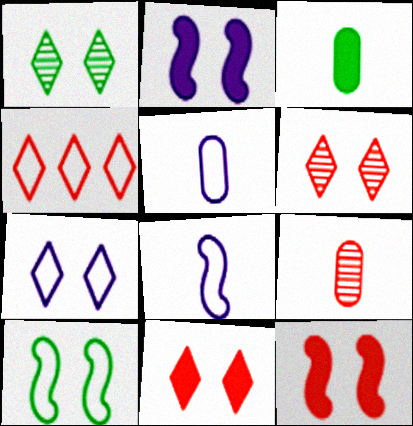[[1, 7, 11], 
[3, 5, 9], 
[4, 5, 10], 
[4, 9, 12]]